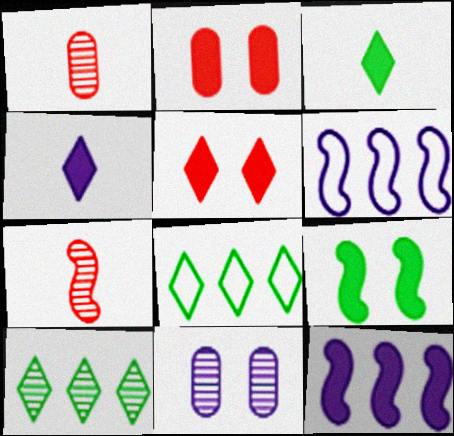[[2, 3, 12], 
[4, 6, 11], 
[6, 7, 9], 
[7, 10, 11]]